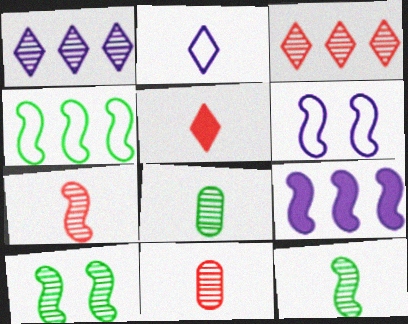[[1, 10, 11]]